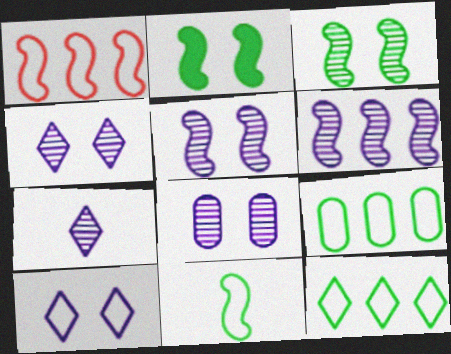[[4, 5, 8], 
[6, 7, 8]]